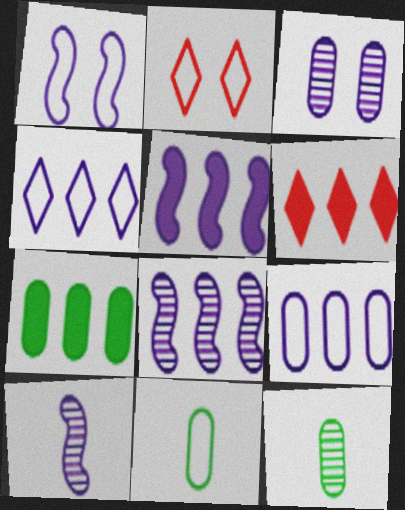[[1, 5, 10], 
[1, 6, 12], 
[2, 5, 12], 
[2, 7, 10], 
[5, 6, 7]]